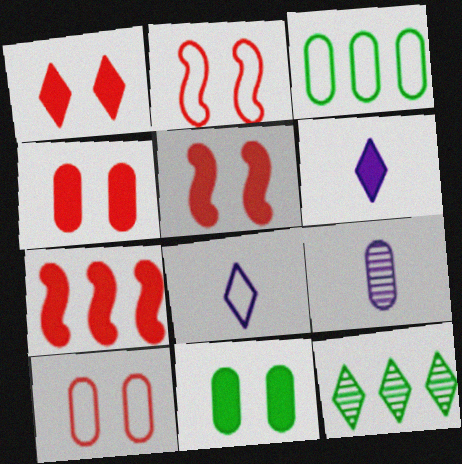[[1, 4, 5], 
[1, 8, 12], 
[2, 3, 8], 
[3, 4, 9], 
[6, 7, 11]]